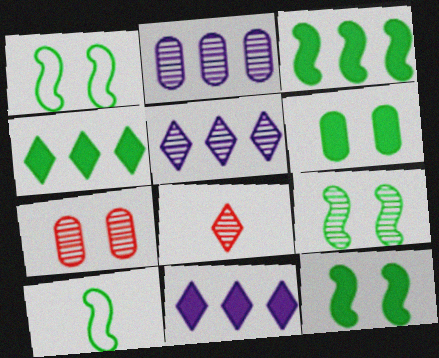[[1, 9, 12], 
[2, 8, 9], 
[3, 9, 10], 
[7, 10, 11]]